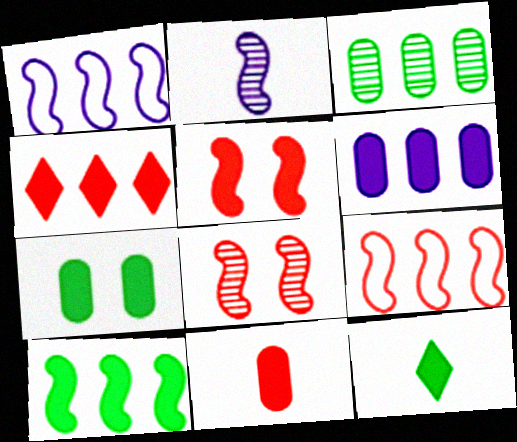[[1, 3, 4], 
[4, 5, 11], 
[4, 6, 10], 
[5, 6, 12], 
[6, 7, 11], 
[7, 10, 12]]